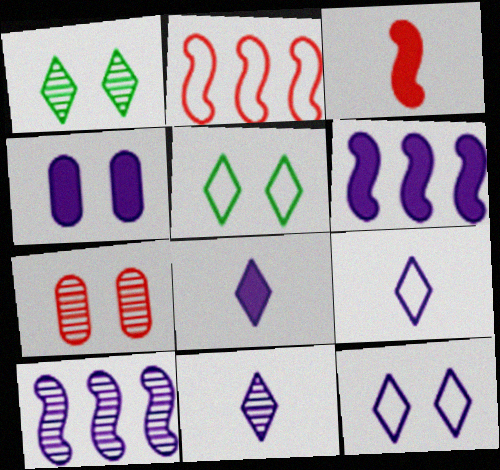[[4, 6, 8], 
[4, 9, 10], 
[8, 9, 11]]